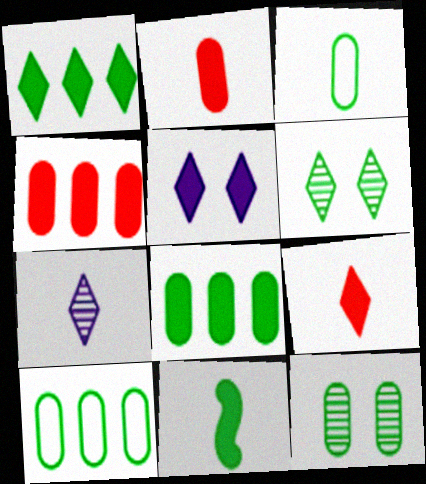[[1, 5, 9], 
[3, 8, 12], 
[4, 5, 11], 
[6, 10, 11]]